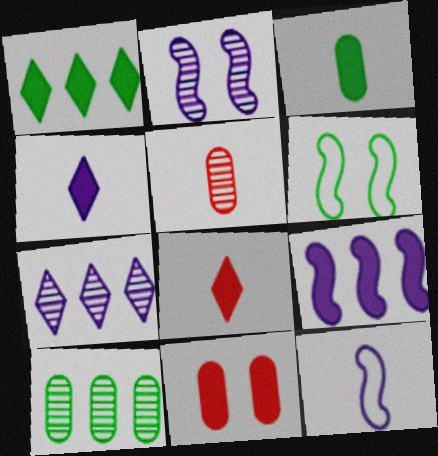[[2, 9, 12]]